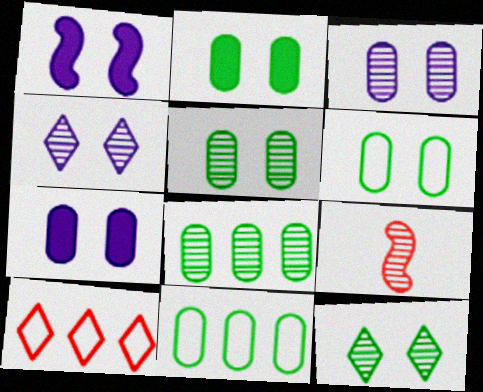[[2, 5, 6], 
[4, 8, 9]]